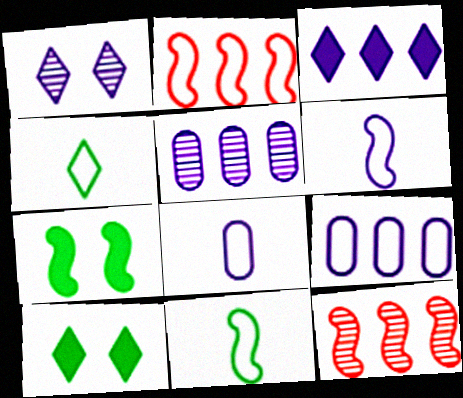[[6, 7, 12], 
[8, 10, 12]]